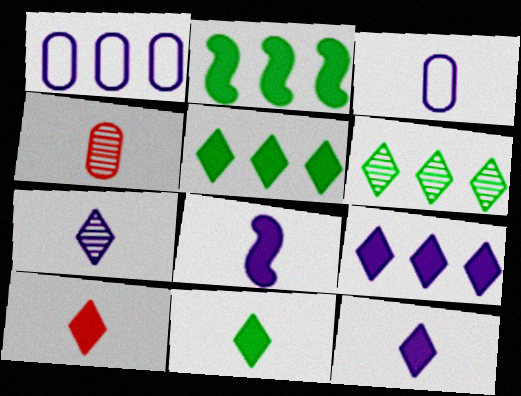[[3, 7, 8], 
[10, 11, 12]]